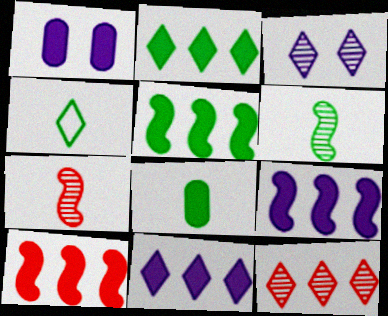[[4, 6, 8], 
[5, 9, 10]]